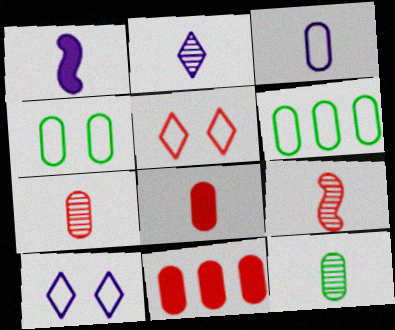[[1, 2, 3], 
[2, 9, 12], 
[3, 8, 12], 
[5, 9, 11]]